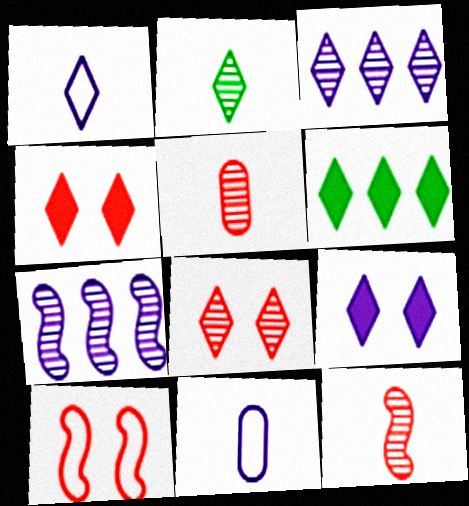[[1, 3, 9], 
[1, 6, 8], 
[2, 3, 8], 
[7, 9, 11]]